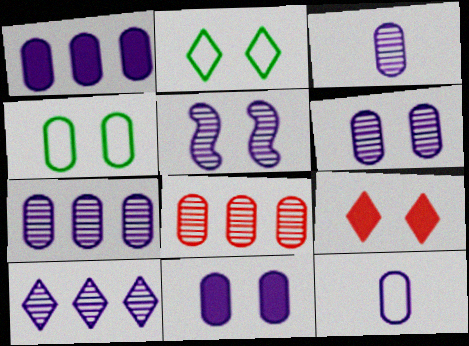[[1, 6, 12], 
[3, 5, 10], 
[3, 6, 7], 
[4, 5, 9], 
[7, 11, 12]]